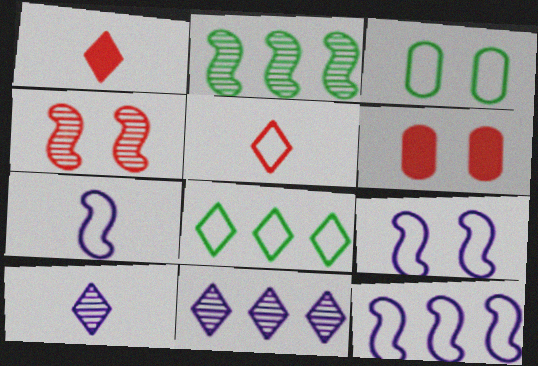[[3, 5, 12], 
[7, 9, 12]]